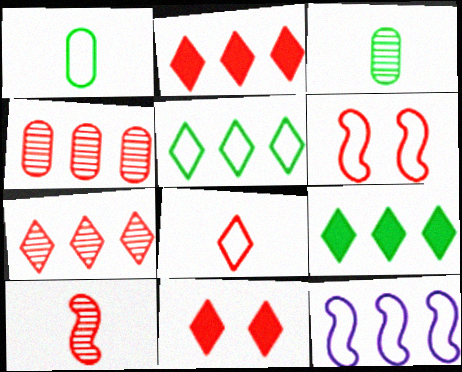[[3, 11, 12], 
[4, 9, 12], 
[7, 8, 11]]